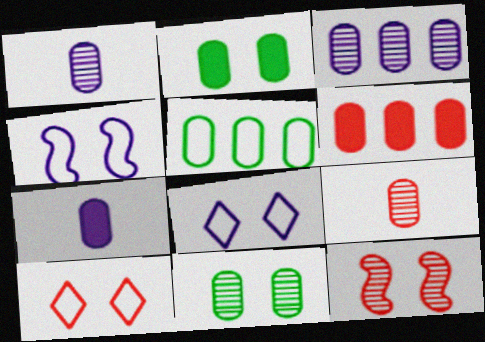[[2, 6, 7], 
[2, 8, 12], 
[3, 5, 6], 
[3, 9, 11]]